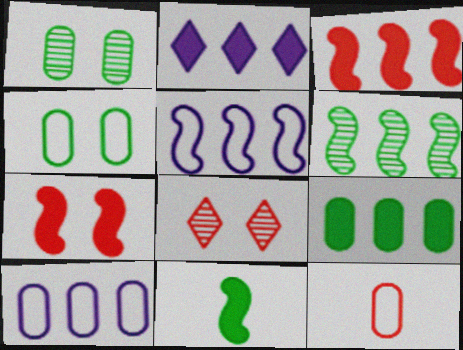[[2, 3, 9], 
[3, 5, 6], 
[3, 8, 12], 
[4, 10, 12], 
[8, 10, 11]]